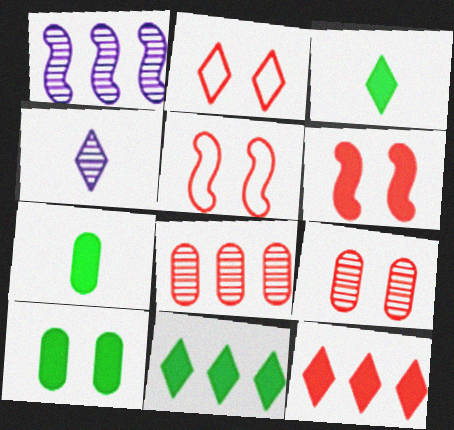[[1, 2, 7], 
[2, 4, 11], 
[2, 6, 9]]